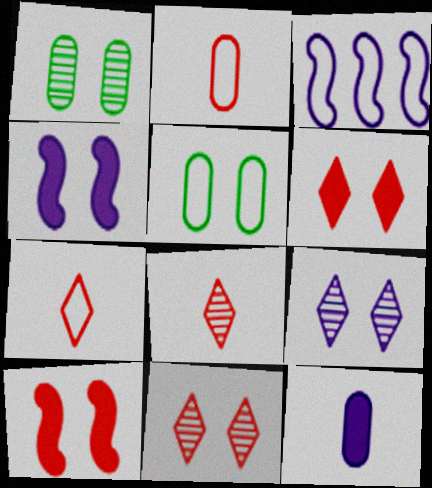[[3, 5, 7], 
[3, 9, 12], 
[4, 5, 11], 
[5, 9, 10]]